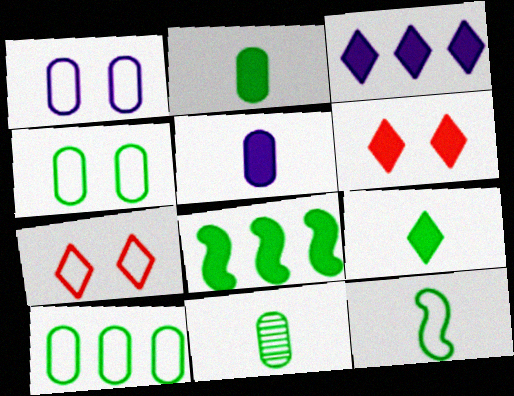[[3, 6, 9], 
[5, 6, 8], 
[9, 11, 12]]